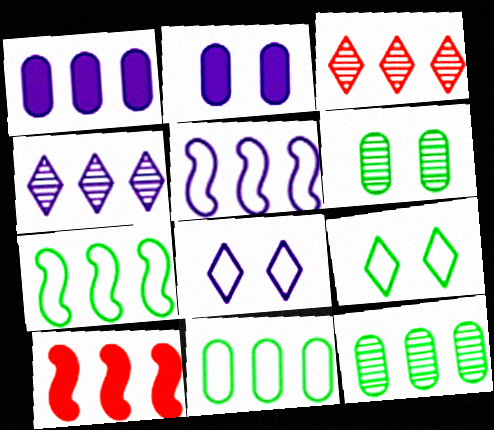[[1, 3, 7], 
[1, 4, 5], 
[4, 10, 11]]